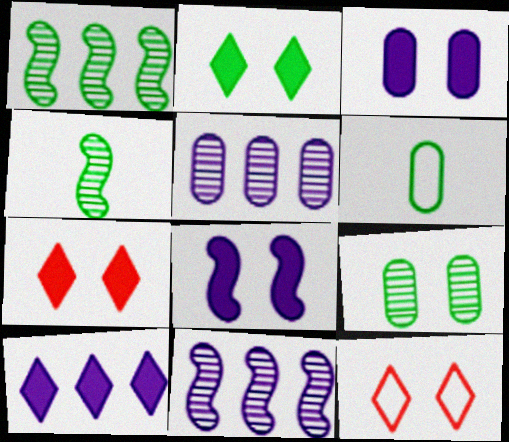[[1, 2, 6], 
[6, 7, 11], 
[8, 9, 12]]